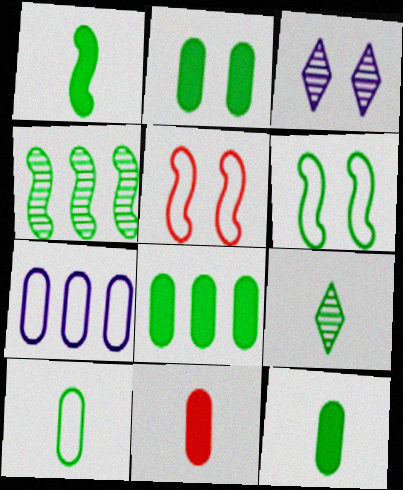[[1, 4, 6], 
[1, 9, 10], 
[2, 3, 5], 
[2, 8, 12], 
[6, 8, 9]]